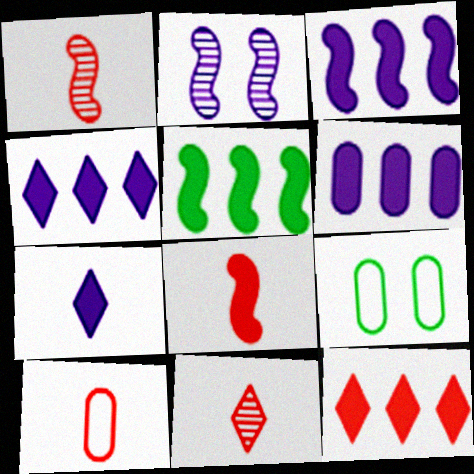[[1, 4, 9], 
[3, 4, 6], 
[3, 9, 11], 
[5, 6, 12], 
[8, 10, 11]]